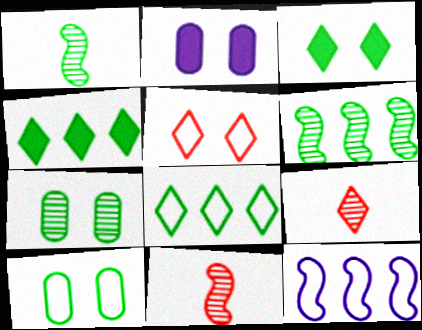[[1, 4, 10], 
[2, 8, 11]]